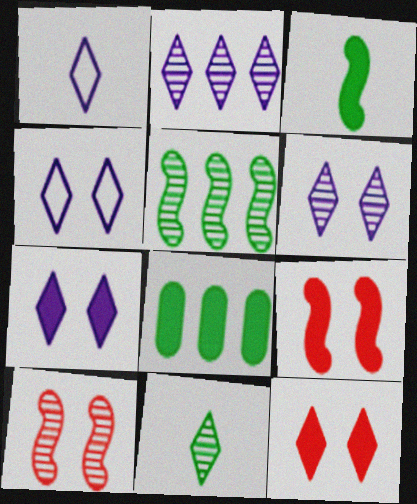[[1, 2, 7], 
[1, 8, 10], 
[4, 6, 7]]